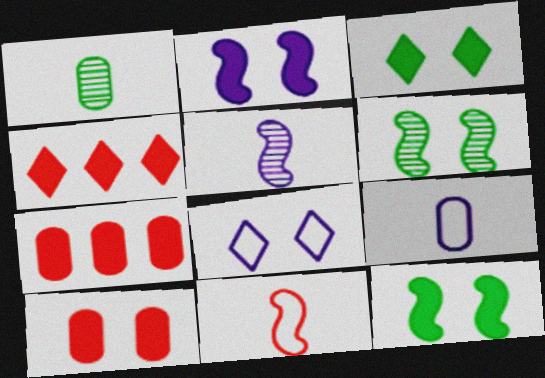[[2, 3, 10], 
[4, 6, 9], 
[6, 8, 10]]